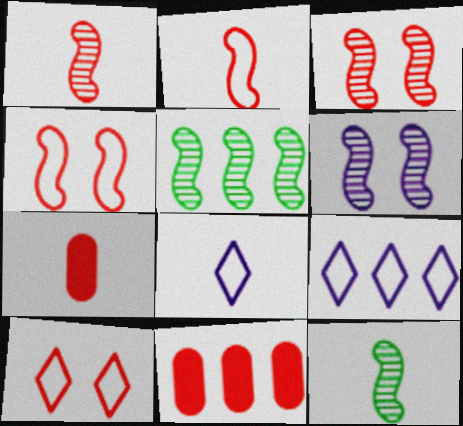[[1, 5, 6], 
[1, 10, 11], 
[5, 9, 11], 
[7, 8, 12]]